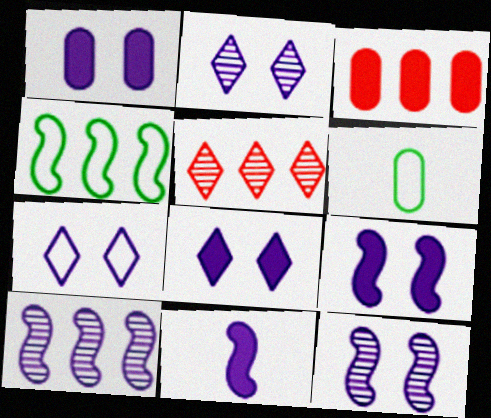[[1, 7, 12], 
[1, 8, 9], 
[2, 7, 8], 
[5, 6, 9]]